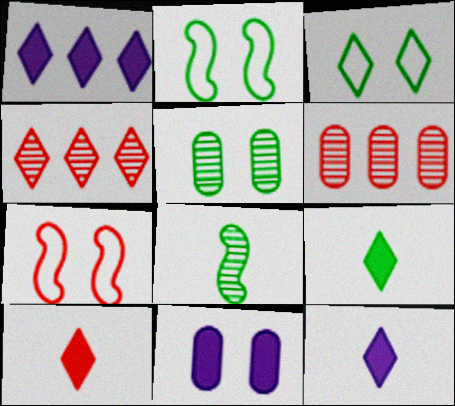[[2, 6, 12], 
[3, 4, 12], 
[6, 7, 10], 
[9, 10, 12]]